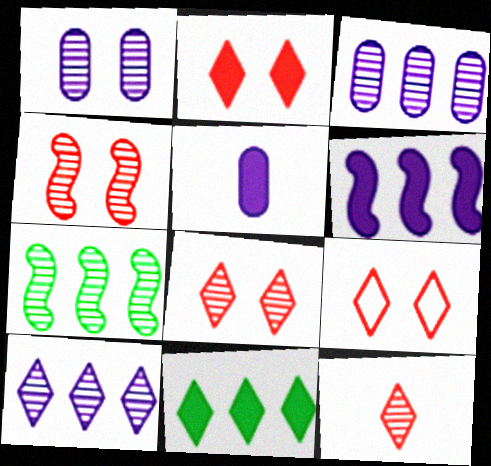[[1, 7, 12], 
[2, 8, 9], 
[5, 7, 9]]